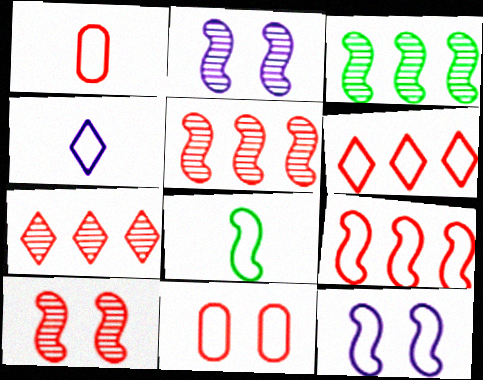[[1, 4, 8], 
[8, 9, 12]]